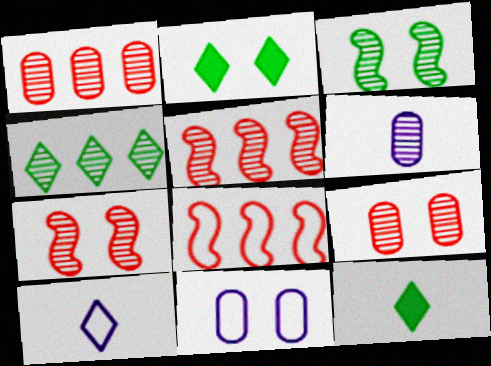[[2, 6, 8], 
[2, 7, 11], 
[4, 6, 7], 
[5, 11, 12]]